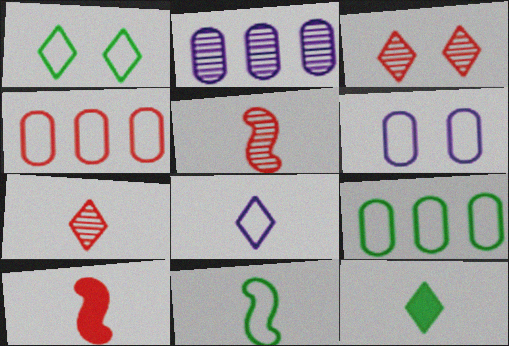[[1, 2, 10], 
[1, 9, 11], 
[3, 4, 10], 
[7, 8, 12]]